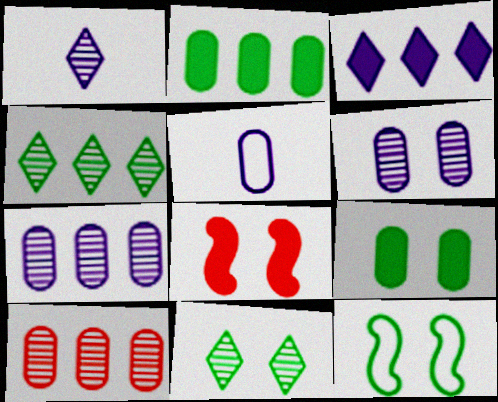[[4, 5, 8], 
[5, 9, 10], 
[9, 11, 12]]